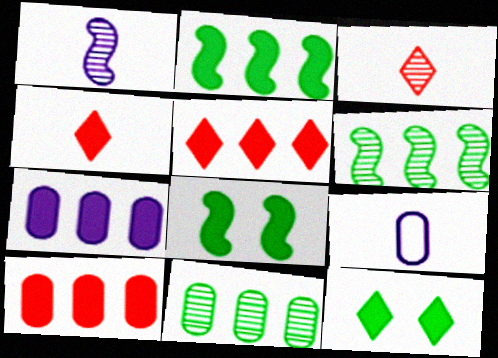[[2, 5, 7], 
[4, 7, 8]]